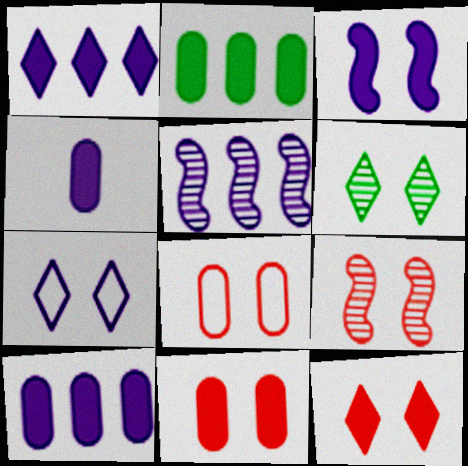[[1, 3, 4], 
[2, 4, 11], 
[3, 6, 8], 
[4, 5, 7], 
[6, 7, 12], 
[8, 9, 12]]